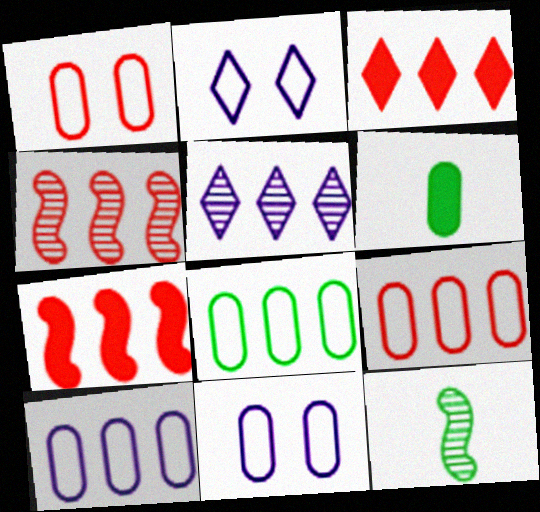[[2, 4, 6], 
[3, 4, 9], 
[3, 11, 12], 
[5, 7, 8], 
[8, 9, 10]]